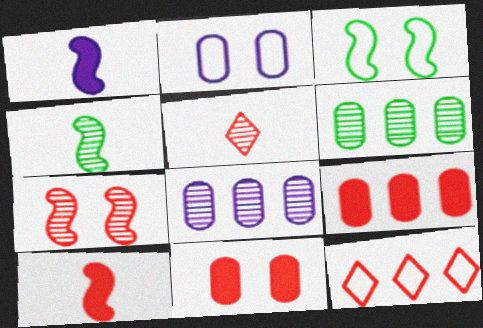[]